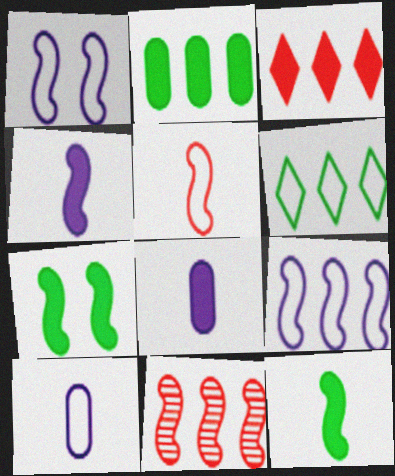[[1, 11, 12], 
[3, 7, 8]]